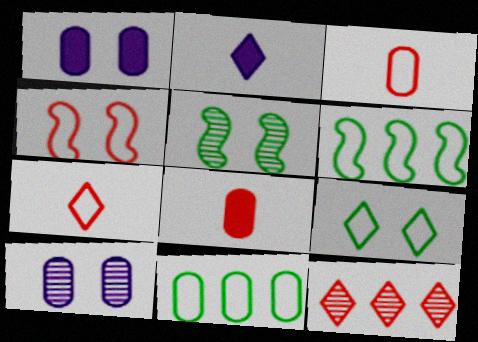[[2, 9, 12], 
[4, 8, 12], 
[8, 10, 11]]